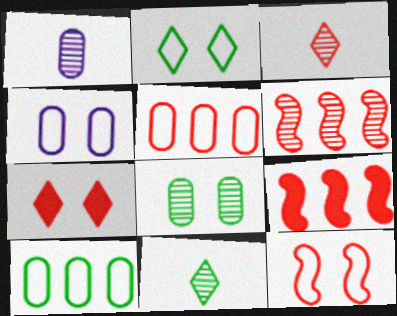[[1, 2, 9], 
[2, 4, 12], 
[4, 9, 11]]